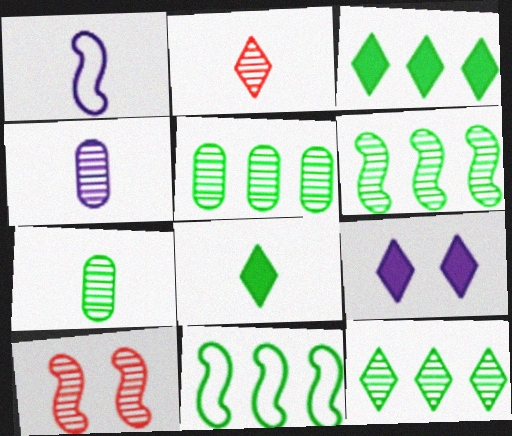[[3, 5, 11], 
[4, 10, 12], 
[5, 6, 12]]